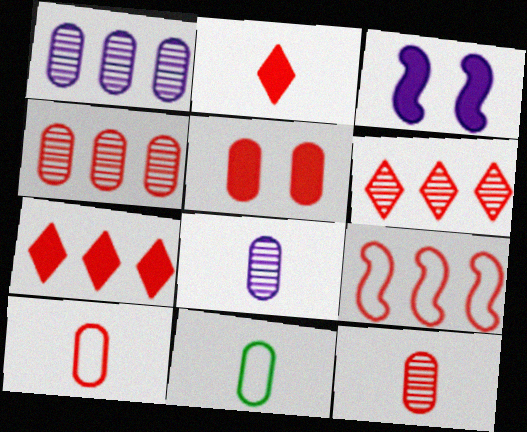[[1, 5, 11], 
[3, 6, 11], 
[4, 5, 10], 
[4, 7, 9]]